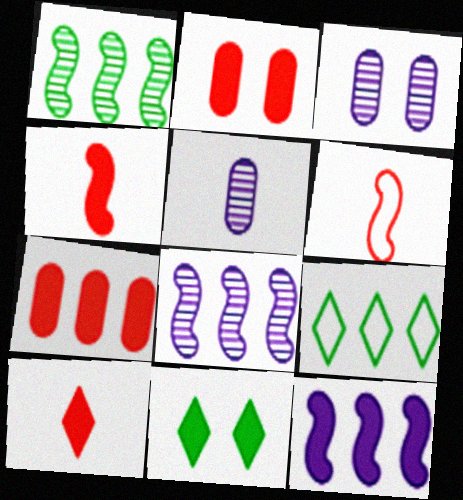[[3, 4, 9], 
[7, 8, 9]]